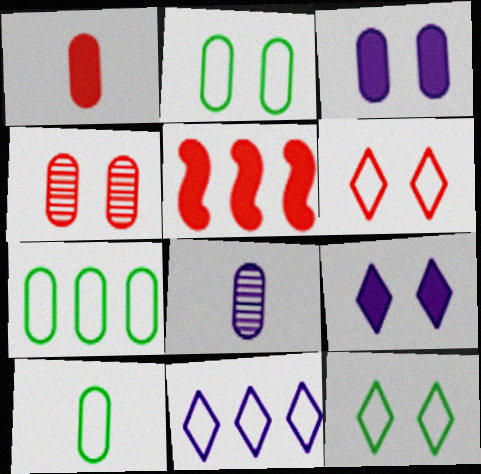[[1, 8, 10], 
[2, 3, 4], 
[2, 7, 10], 
[5, 8, 12]]